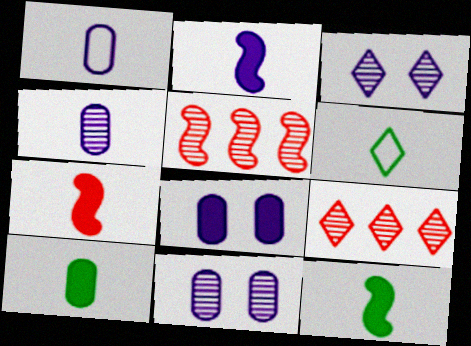[[2, 7, 12], 
[4, 6, 7], 
[5, 6, 8]]